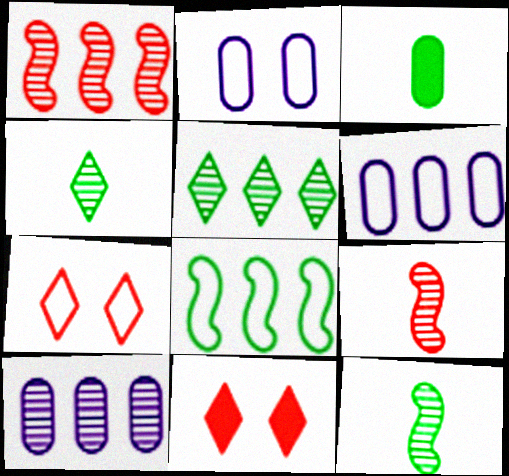[[1, 5, 10], 
[6, 11, 12]]